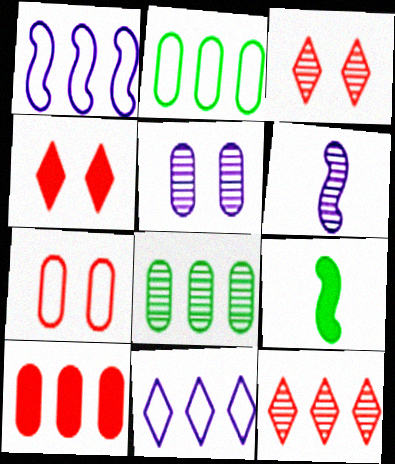[[2, 4, 6], 
[3, 6, 8]]